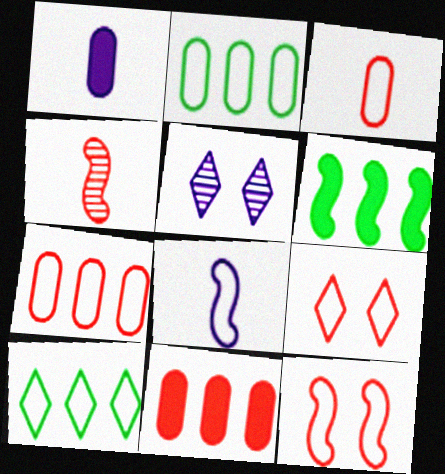[[2, 8, 9], 
[3, 5, 6], 
[4, 9, 11]]